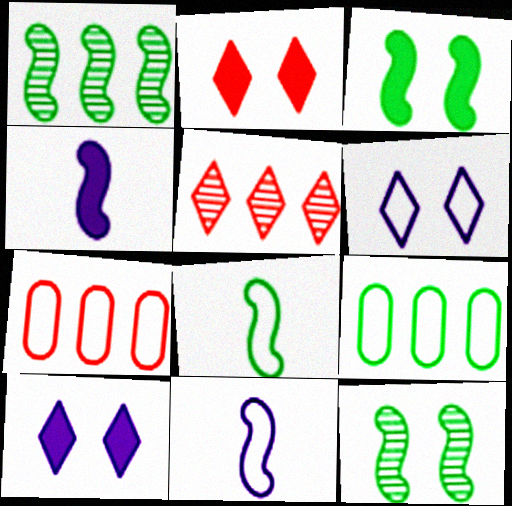[[1, 3, 8], 
[6, 7, 8]]